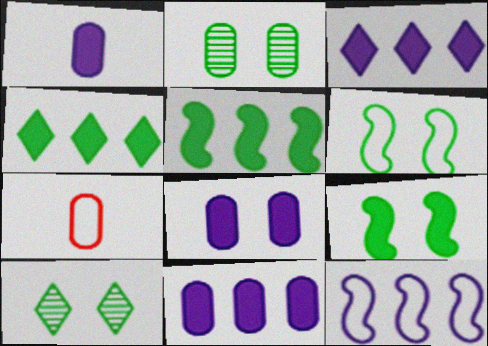[[1, 8, 11], 
[2, 7, 11]]